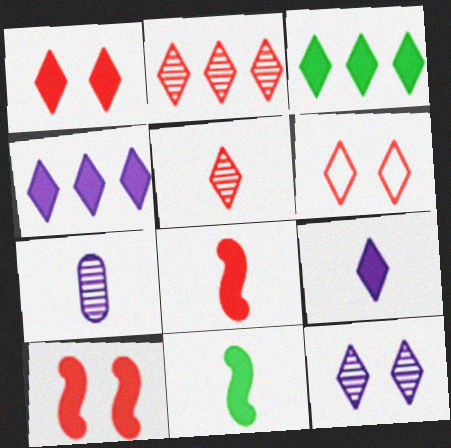[[1, 3, 9]]